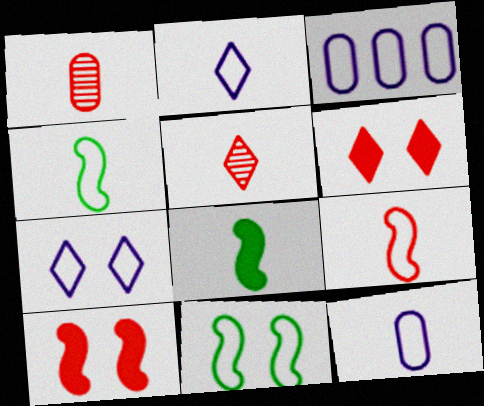[[1, 2, 8], 
[5, 8, 12]]